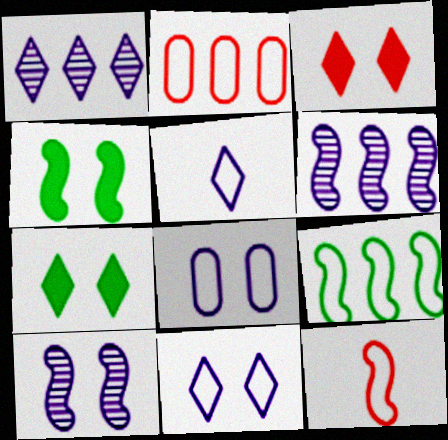[[4, 6, 12]]